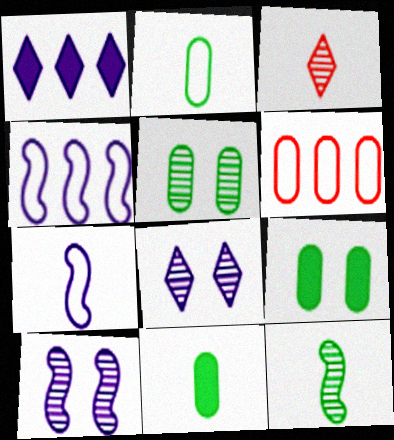[[3, 4, 9], 
[3, 7, 11]]